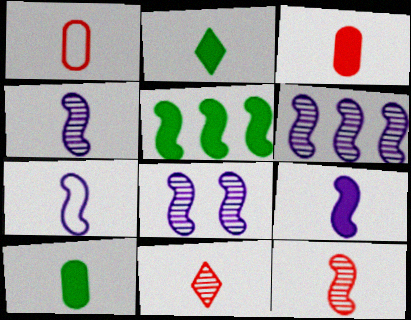[[1, 2, 4], 
[2, 3, 9], 
[4, 6, 8], 
[4, 7, 9], 
[7, 10, 11]]